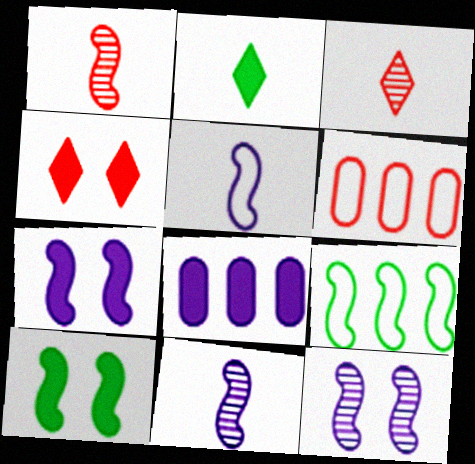[[1, 4, 6], 
[1, 7, 9], 
[2, 6, 12]]